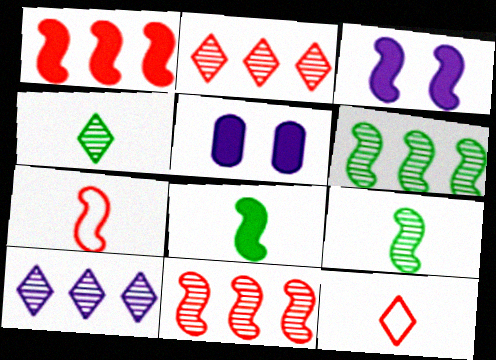[[1, 3, 8], 
[3, 6, 7], 
[5, 6, 12]]